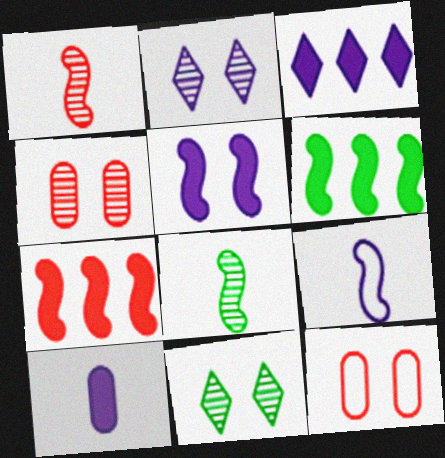[[3, 5, 10], 
[3, 8, 12], 
[5, 11, 12]]